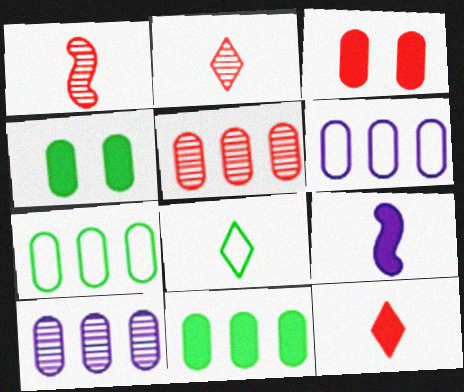[[5, 6, 11]]